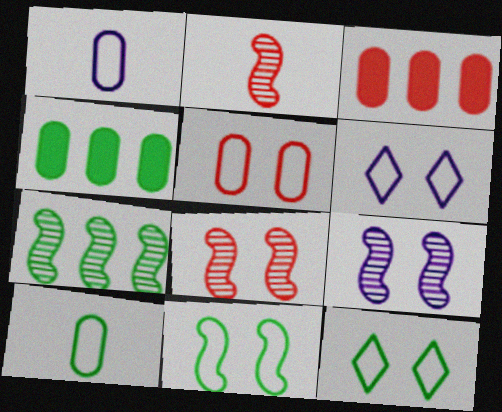[[2, 4, 6], 
[2, 7, 9], 
[5, 6, 11]]